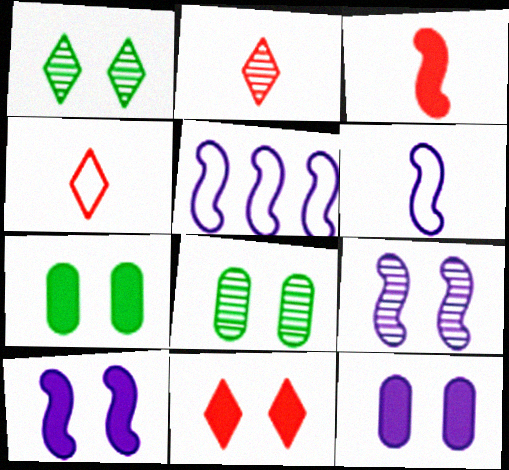[[2, 5, 7], 
[7, 10, 11]]